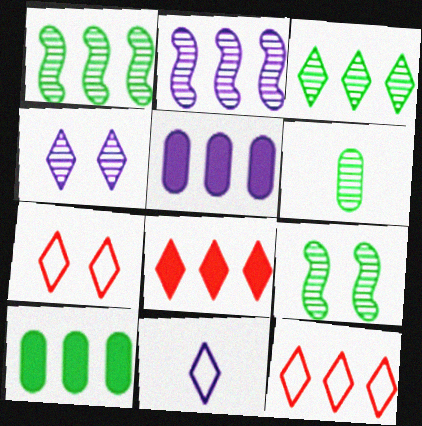[[1, 5, 12], 
[2, 10, 12], 
[3, 6, 9]]